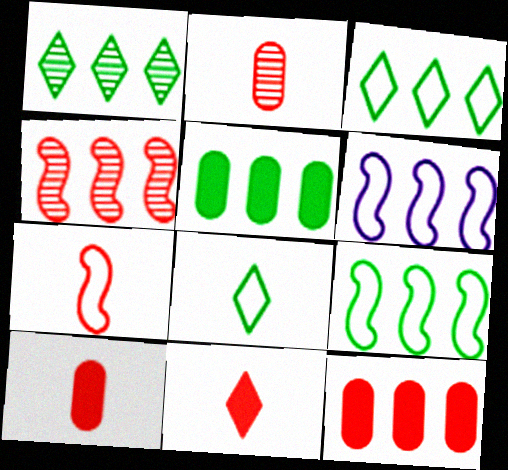[[1, 5, 9], 
[1, 6, 12], 
[2, 7, 11]]